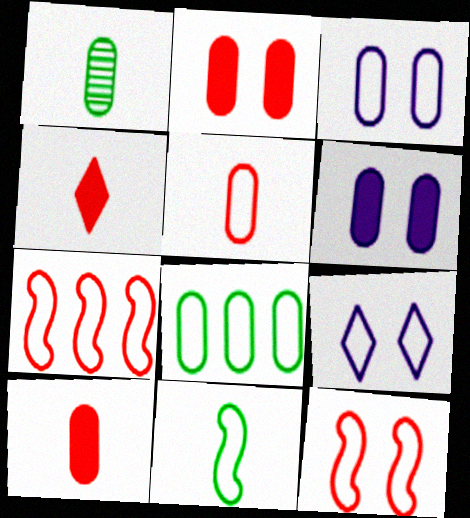[[3, 5, 8]]